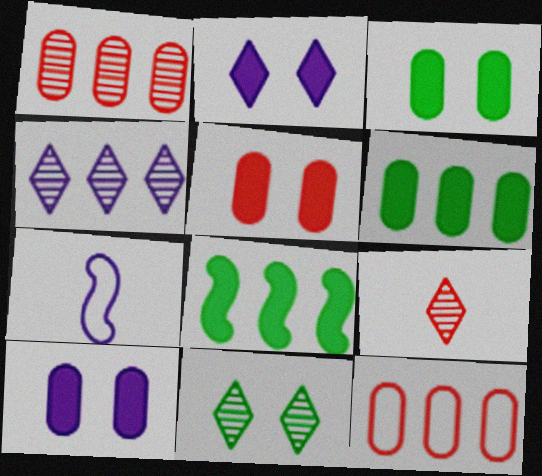[[3, 5, 10], 
[4, 7, 10], 
[4, 8, 12], 
[4, 9, 11]]